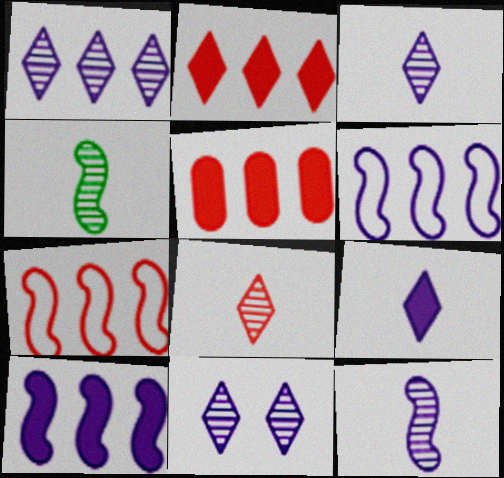[[1, 3, 11]]